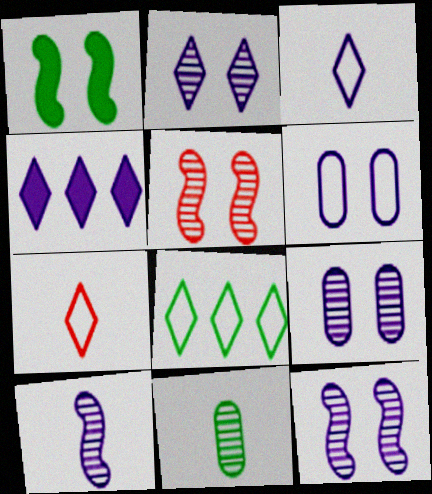[[1, 8, 11], 
[2, 3, 4], 
[2, 9, 12], 
[4, 6, 10]]